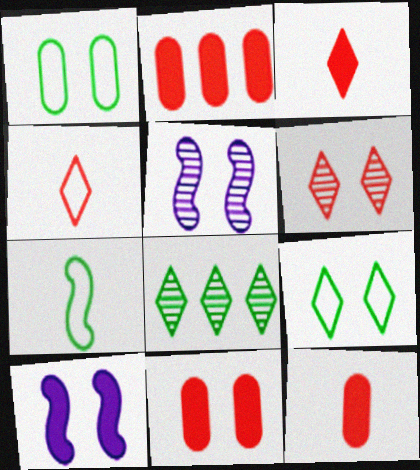[[1, 6, 10], 
[2, 11, 12], 
[5, 9, 11]]